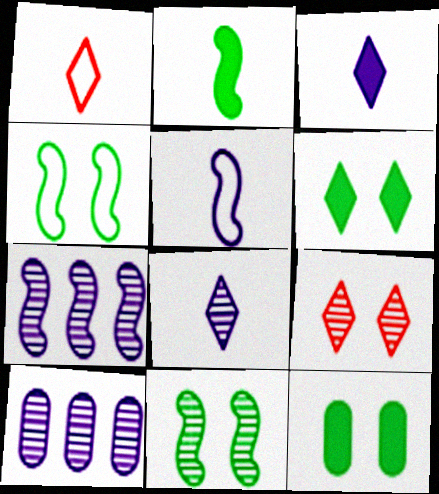[[1, 7, 12]]